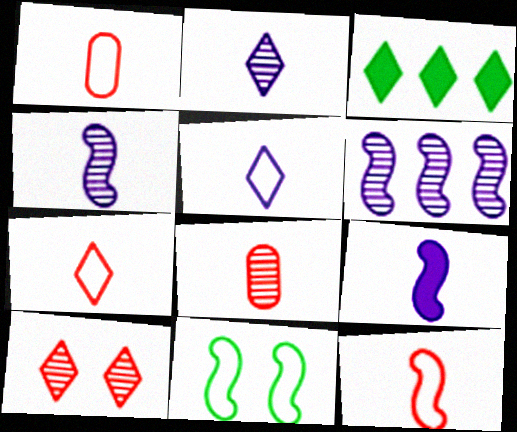[[1, 7, 12], 
[3, 5, 10]]